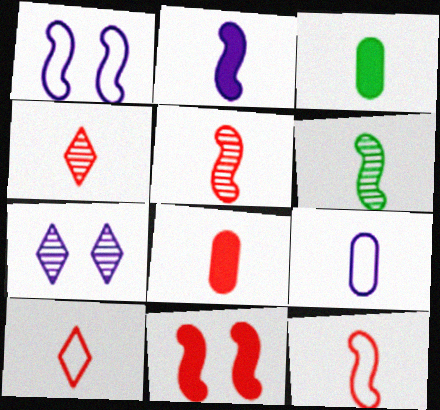[[2, 6, 12], 
[4, 8, 12], 
[5, 8, 10]]